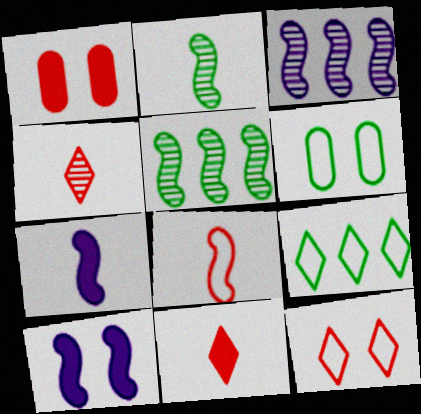[[2, 7, 8], 
[3, 6, 11], 
[5, 8, 10]]